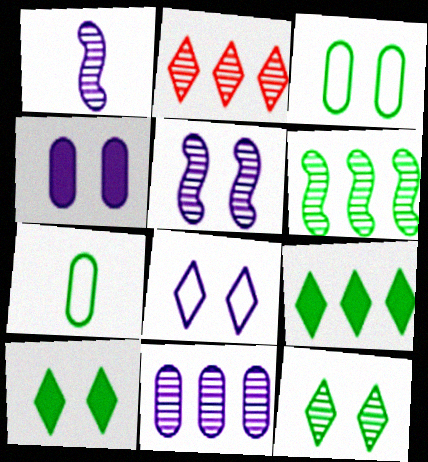[[2, 6, 11], 
[4, 5, 8], 
[6, 7, 10]]